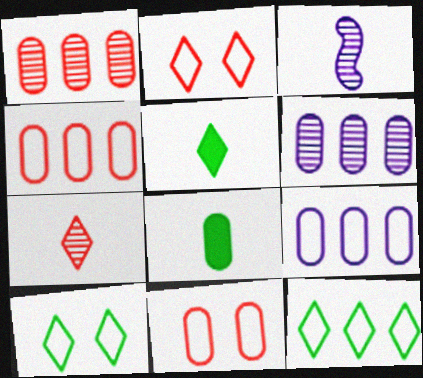[[6, 8, 11]]